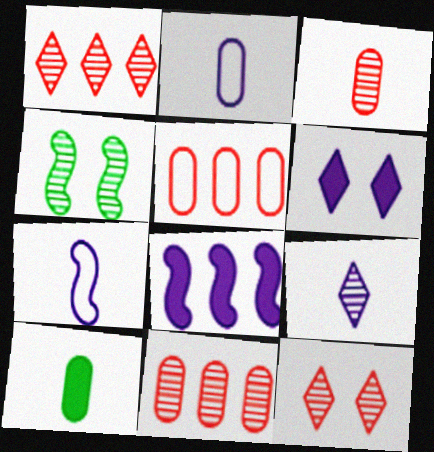[[2, 3, 10], 
[4, 9, 11]]